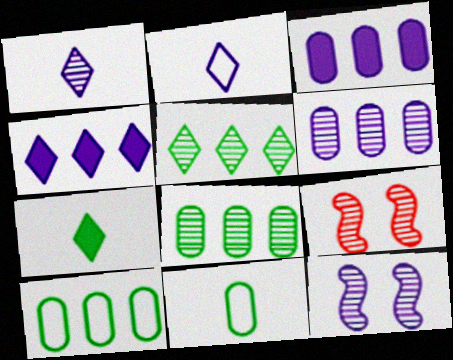[[1, 6, 12], 
[1, 8, 9], 
[2, 3, 12], 
[4, 9, 11]]